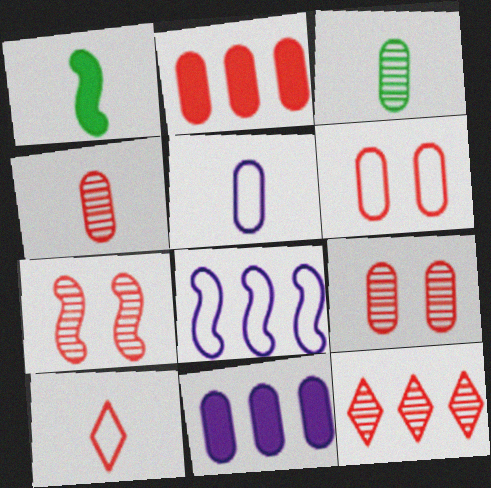[[1, 7, 8], 
[2, 4, 6], 
[2, 7, 10], 
[3, 6, 11], 
[4, 7, 12]]